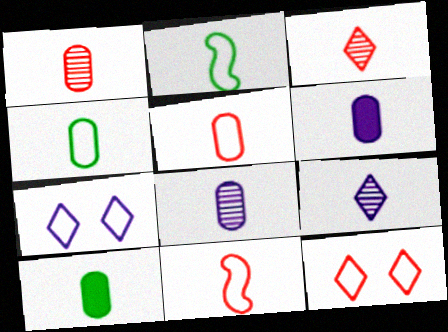[[1, 4, 6], 
[2, 3, 6], 
[5, 8, 10], 
[9, 10, 11]]